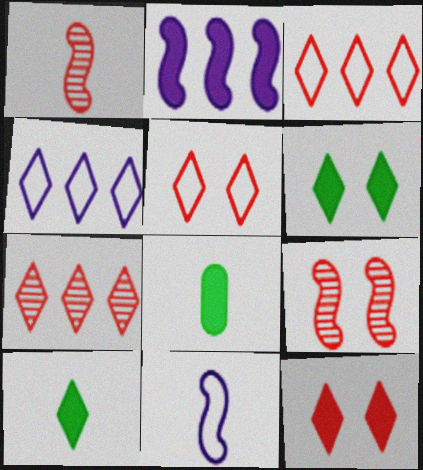[[2, 8, 12], 
[4, 8, 9]]